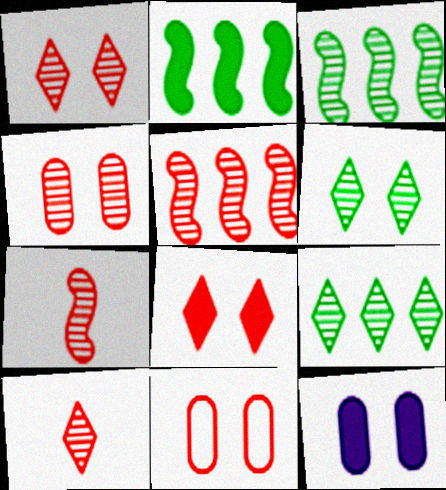[[4, 5, 10]]